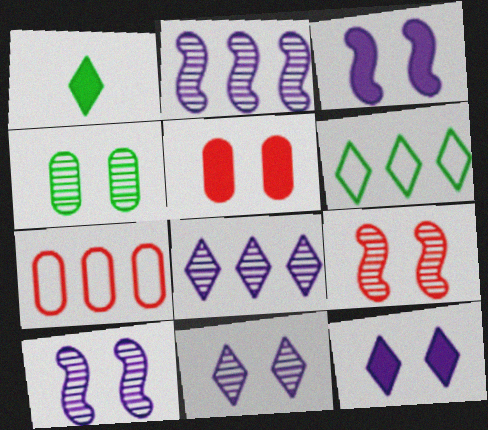[[1, 7, 10], 
[4, 9, 11]]